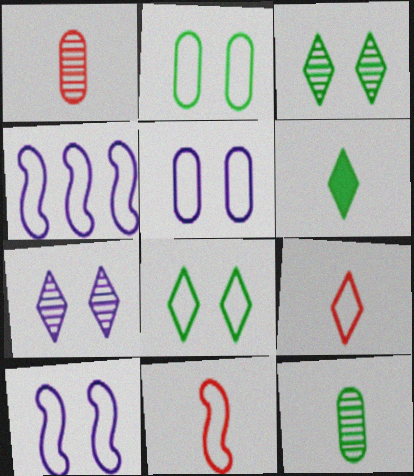[[2, 4, 9]]